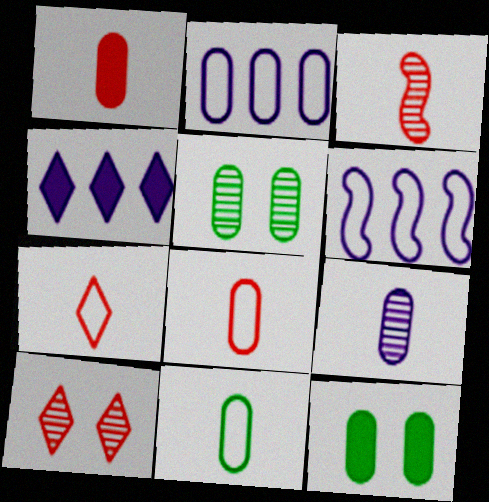[[1, 2, 5], 
[1, 3, 7], 
[1, 9, 11]]